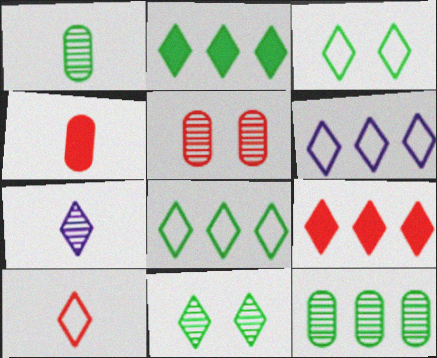[[3, 6, 10], 
[3, 7, 9]]